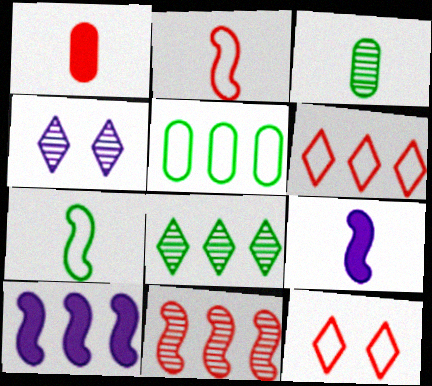[[1, 11, 12], 
[3, 4, 11], 
[3, 10, 12]]